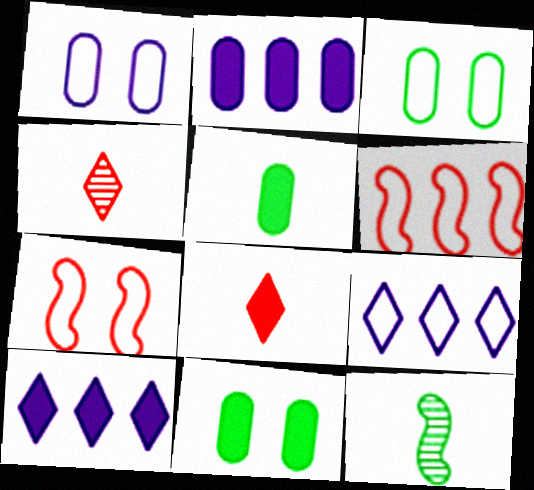[]